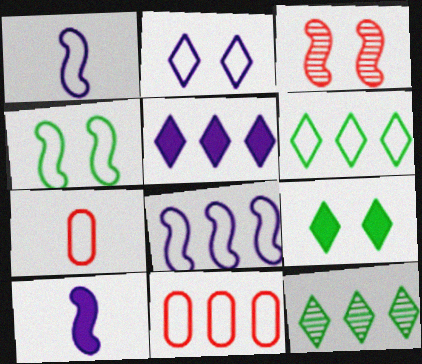[[6, 8, 11]]